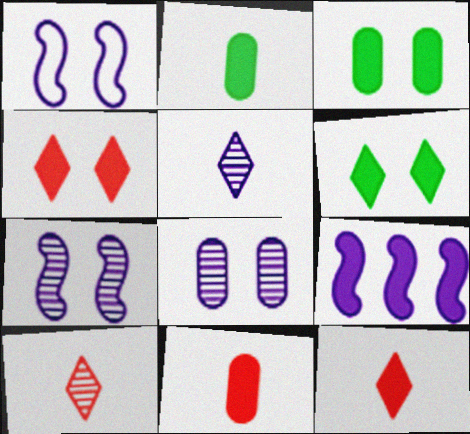[[2, 4, 9], 
[3, 9, 12], 
[6, 9, 11]]